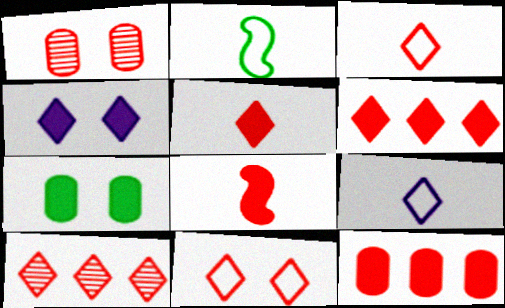[[5, 10, 11]]